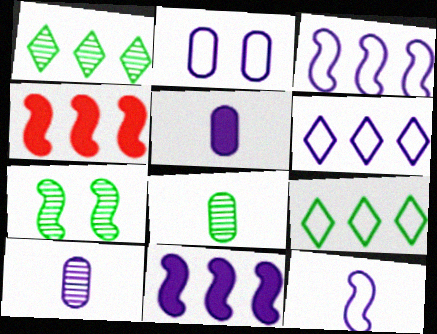[[1, 7, 8], 
[2, 6, 12], 
[4, 7, 12]]